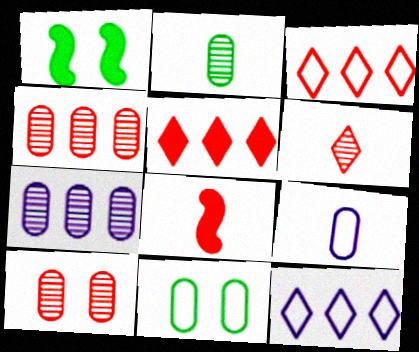[[2, 7, 10], 
[3, 8, 10]]